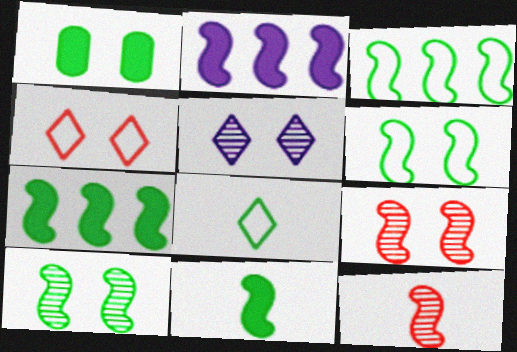[[2, 6, 12], 
[3, 10, 11]]